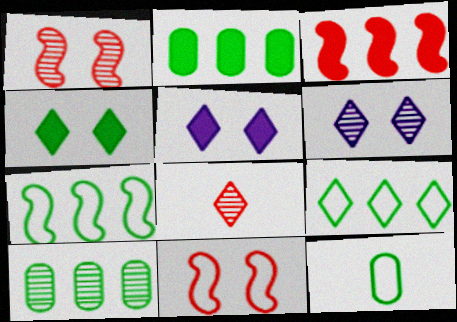[[3, 6, 12], 
[5, 8, 9]]